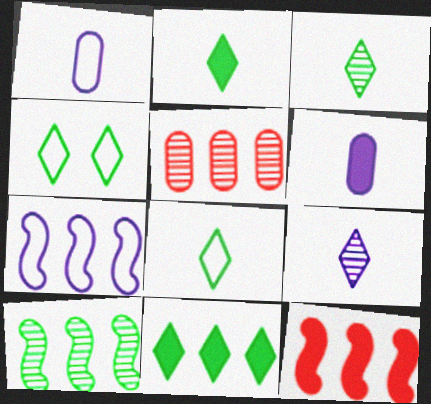[[2, 3, 8], 
[3, 4, 11], 
[5, 7, 11], 
[7, 10, 12]]